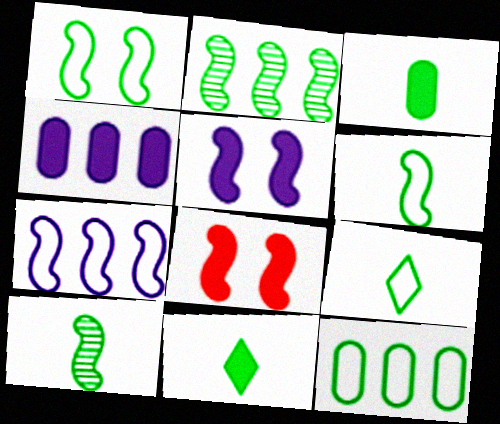[[1, 9, 12], 
[3, 9, 10], 
[4, 8, 11], 
[7, 8, 10]]